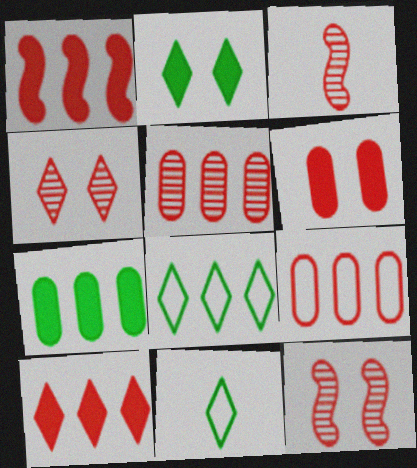[[3, 4, 5]]